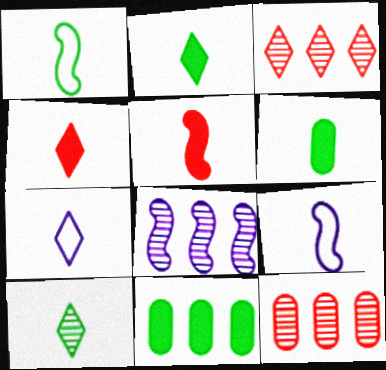[[1, 6, 10], 
[4, 7, 10]]